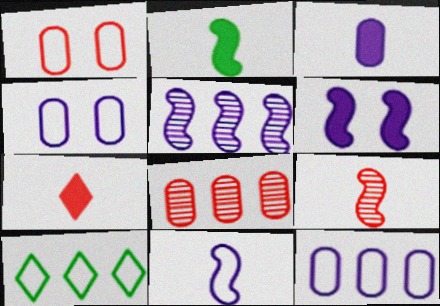[[1, 10, 11], 
[2, 3, 7], 
[2, 9, 11], 
[5, 6, 11]]